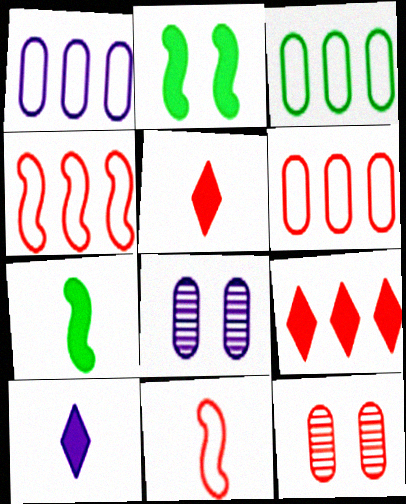[[1, 3, 6], 
[4, 5, 12], 
[9, 11, 12]]